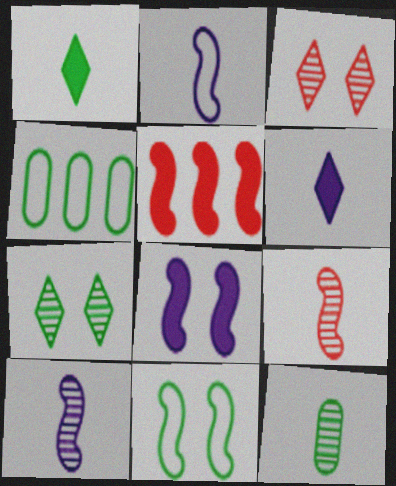[[5, 10, 11]]